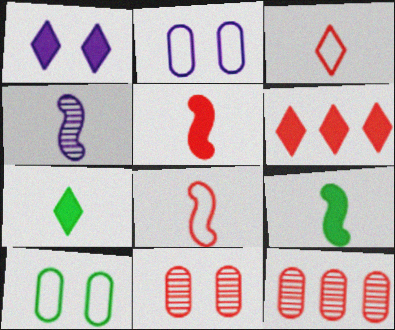[[1, 6, 7], 
[4, 6, 10], 
[4, 8, 9], 
[6, 8, 11]]